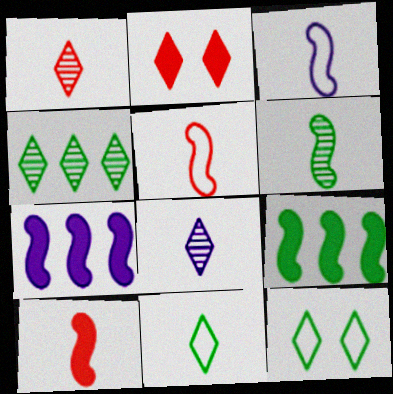[[3, 6, 10]]